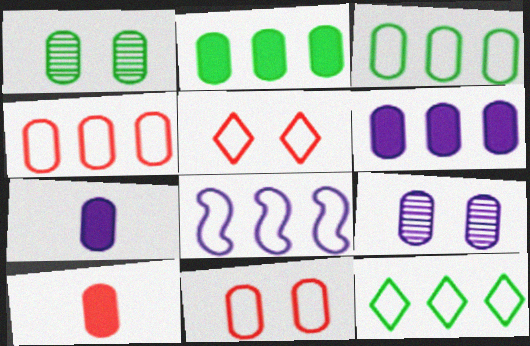[[1, 4, 7], 
[3, 9, 10], 
[4, 8, 12]]